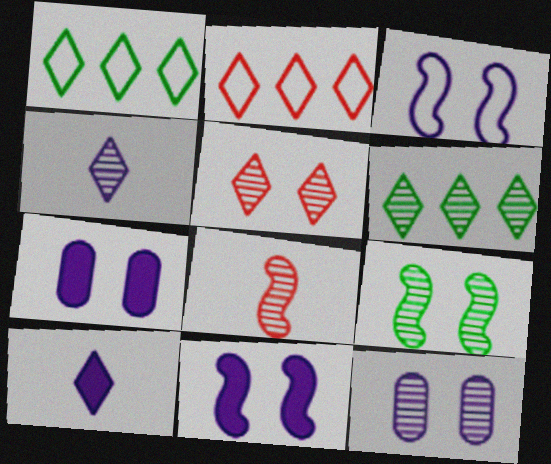[[1, 5, 10], 
[1, 7, 8], 
[4, 5, 6], 
[5, 9, 12], 
[6, 8, 12]]